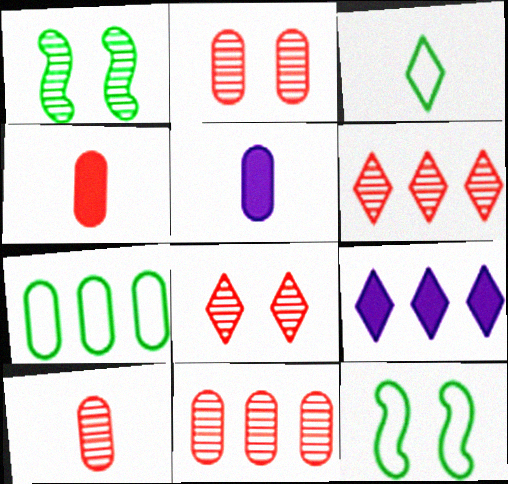[[2, 5, 7], 
[2, 10, 11], 
[3, 7, 12], 
[3, 8, 9], 
[5, 6, 12], 
[9, 10, 12]]